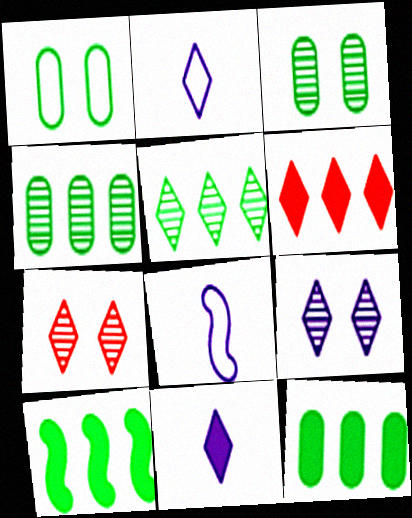[[3, 6, 8], 
[7, 8, 12]]